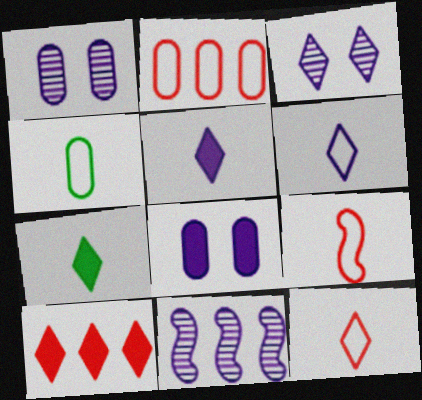[[4, 6, 9], 
[6, 8, 11]]